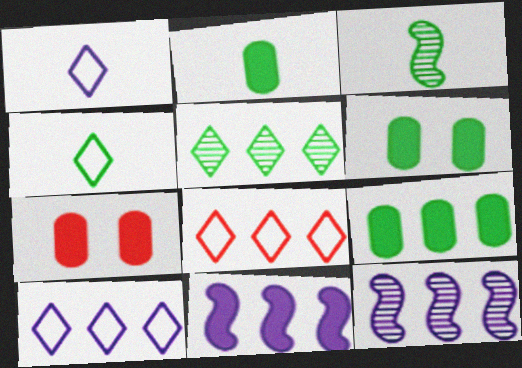[[2, 3, 4], 
[2, 6, 9], 
[3, 7, 10], 
[4, 7, 12], 
[8, 9, 12]]